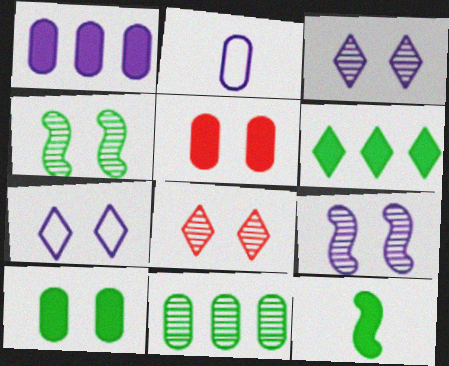[[2, 5, 11], 
[4, 5, 7], 
[6, 10, 12]]